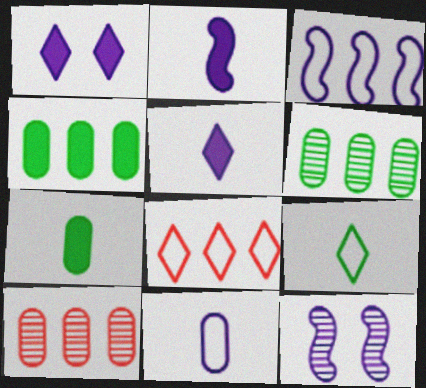[[2, 3, 12], 
[7, 8, 12]]